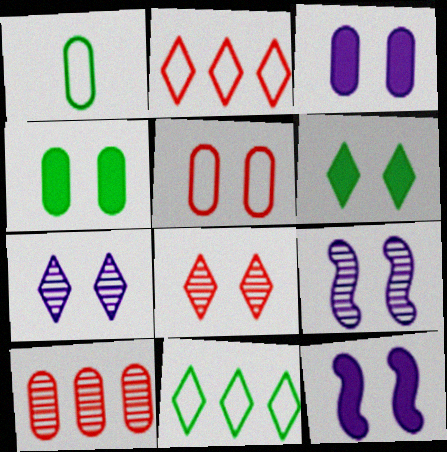[[1, 3, 10], 
[5, 6, 9]]